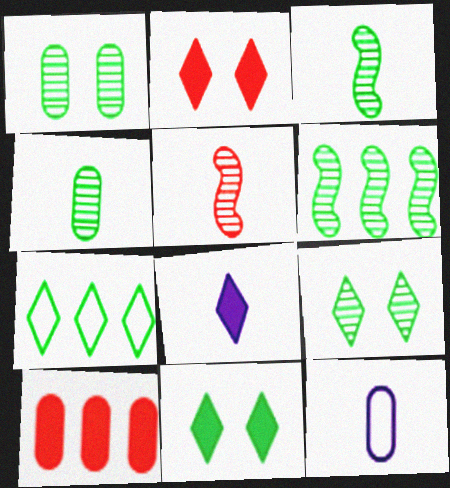[[1, 10, 12], 
[2, 6, 12], 
[4, 6, 9]]